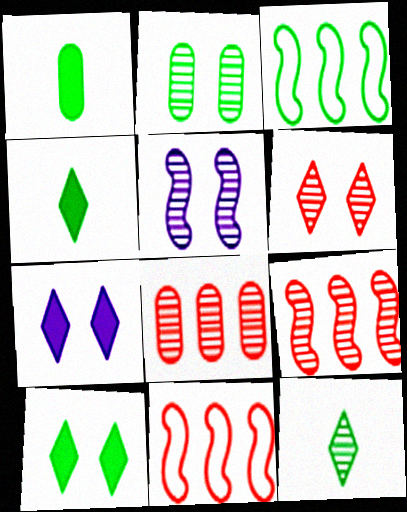[[2, 3, 4], 
[2, 5, 6], 
[5, 8, 12]]